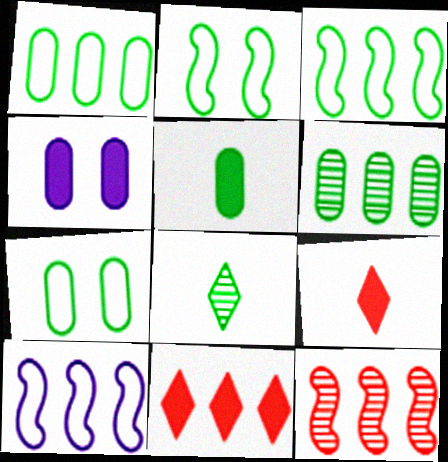[[5, 6, 7], 
[6, 10, 11]]